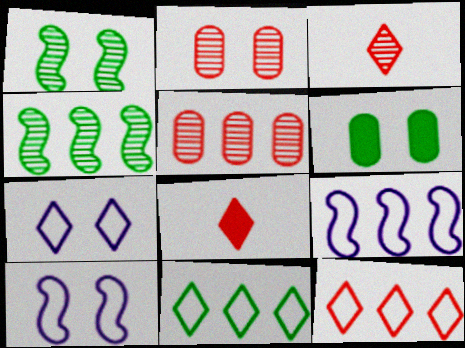[[3, 6, 9]]